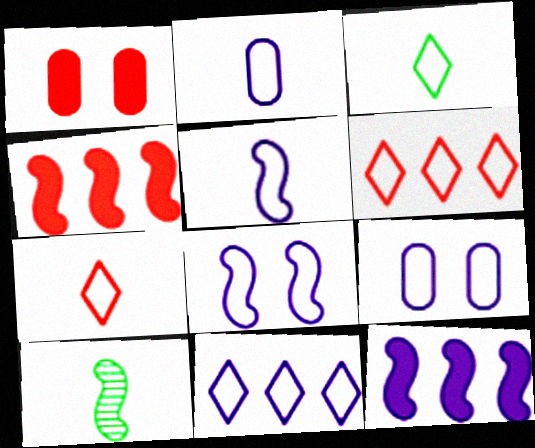[[1, 10, 11], 
[2, 8, 11], 
[4, 8, 10], 
[5, 9, 11]]